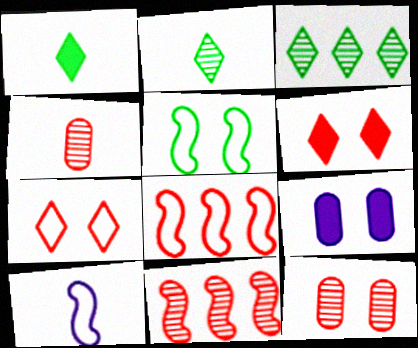[[1, 4, 10], 
[2, 8, 9], 
[4, 6, 8], 
[5, 8, 10]]